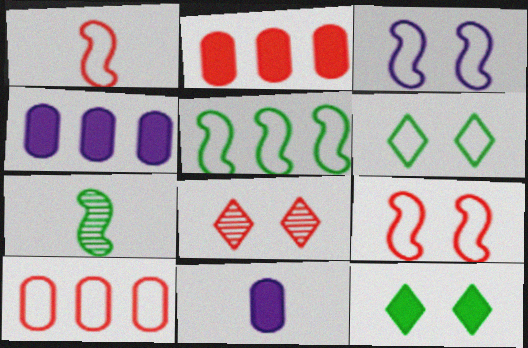[[1, 2, 8], 
[1, 3, 5], 
[5, 8, 11]]